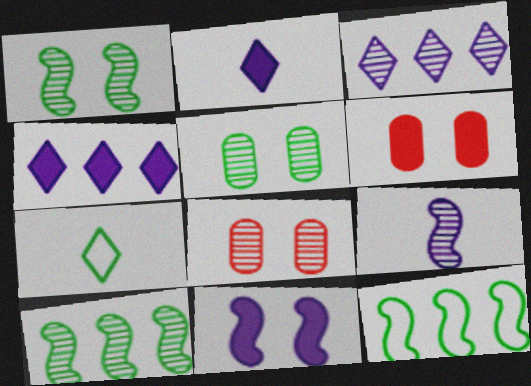[[2, 8, 12]]